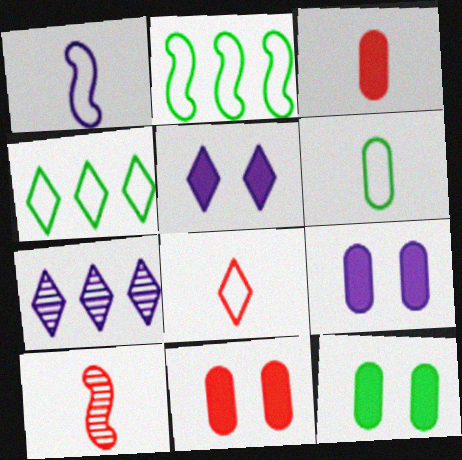[[1, 6, 8], 
[1, 7, 9], 
[3, 8, 10], 
[4, 9, 10], 
[9, 11, 12]]